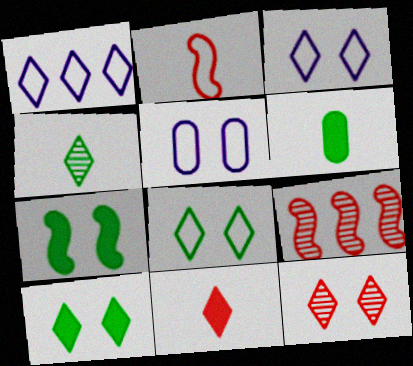[[3, 6, 9], 
[3, 10, 12], 
[5, 7, 12]]